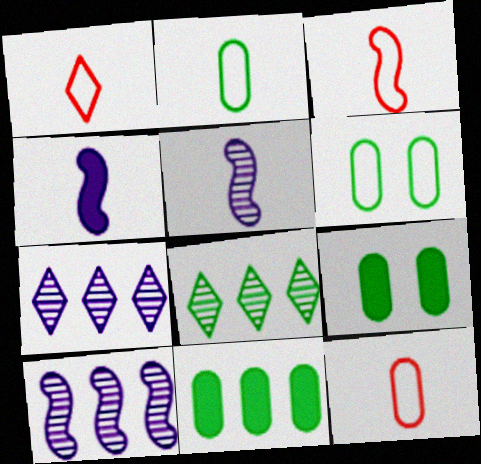[[1, 3, 12], 
[1, 9, 10], 
[3, 7, 9]]